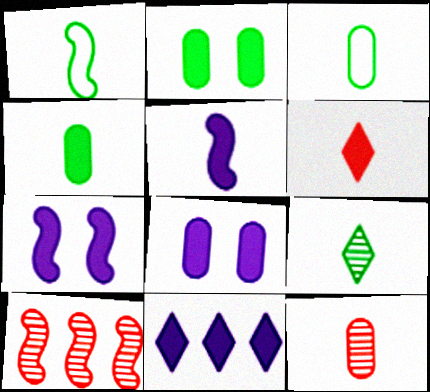[[1, 4, 9], 
[1, 7, 10], 
[4, 5, 6], 
[5, 8, 11]]